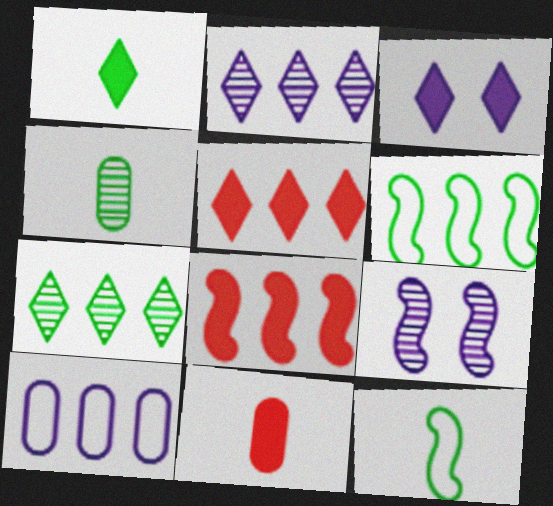[[1, 3, 5], 
[1, 4, 12], 
[7, 8, 10], 
[8, 9, 12]]